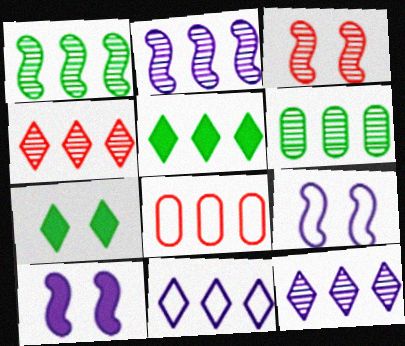[[2, 4, 6], 
[2, 5, 8], 
[4, 5, 11]]